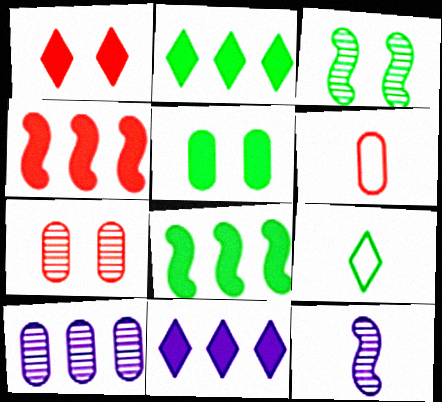[[3, 6, 11], 
[5, 6, 10]]